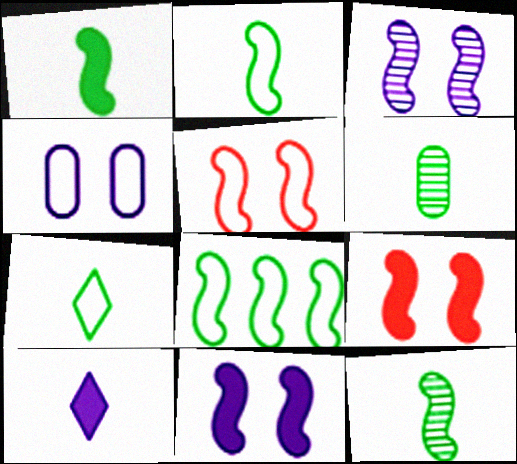[[1, 2, 12], 
[1, 6, 7]]